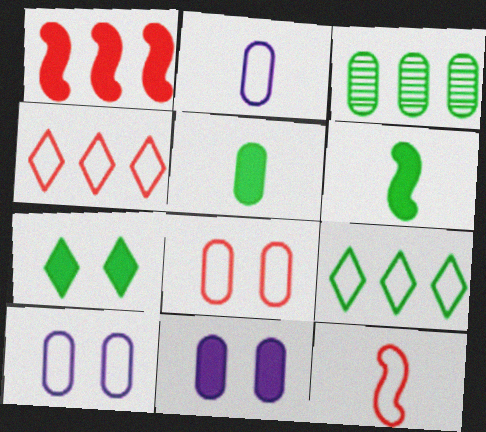[[4, 8, 12], 
[9, 10, 12]]